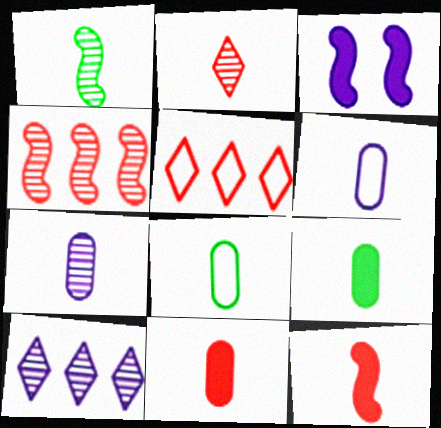[[1, 2, 7], 
[3, 6, 10], 
[7, 8, 11]]